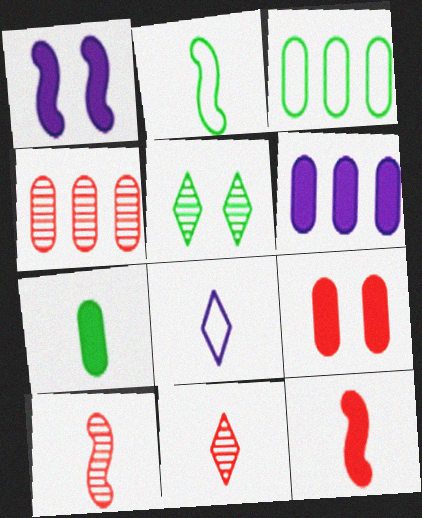[[1, 3, 11], 
[3, 4, 6], 
[6, 7, 9], 
[7, 8, 10]]